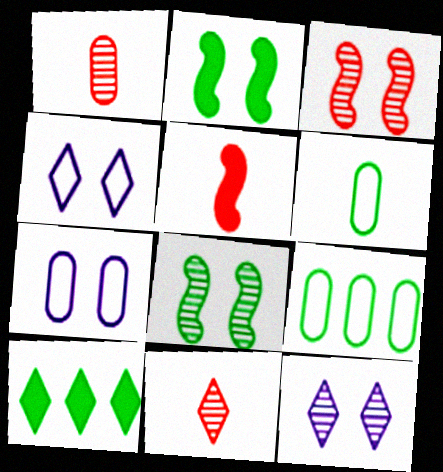[[4, 10, 11], 
[5, 9, 12], 
[6, 8, 10]]